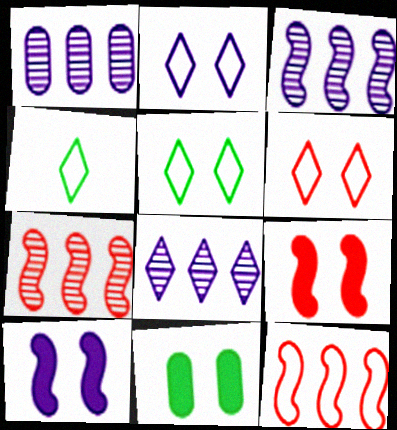[[1, 3, 8], 
[1, 4, 9], 
[2, 5, 6]]